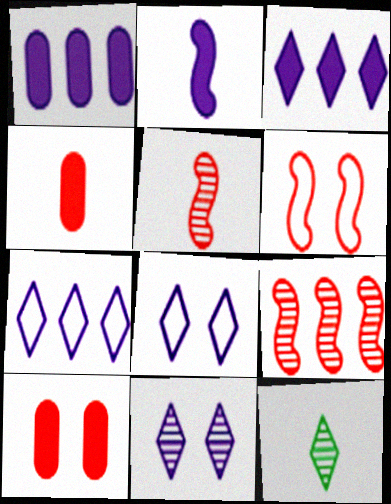[[1, 6, 12]]